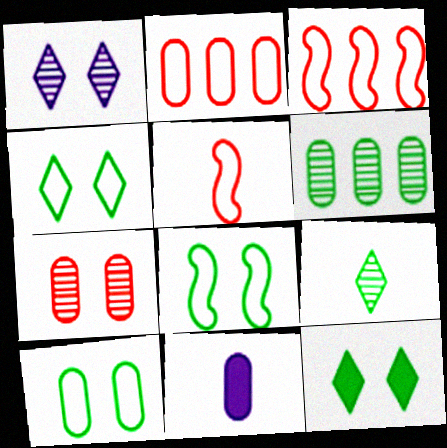[[4, 8, 10], 
[5, 9, 11]]